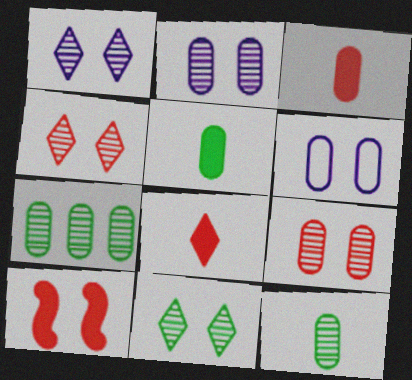[[1, 4, 11], 
[3, 6, 7], 
[6, 10, 11]]